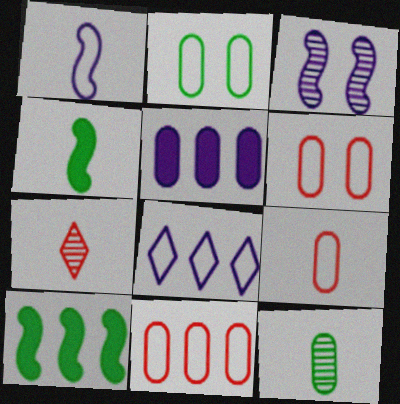[[5, 6, 12], 
[6, 9, 11]]